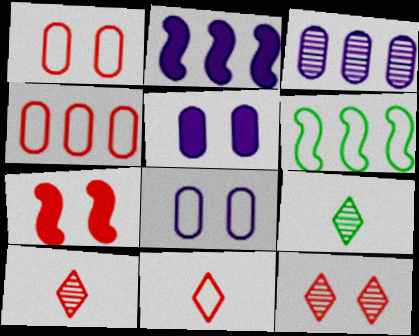[[1, 2, 9], 
[1, 7, 12], 
[4, 7, 10], 
[5, 6, 10], 
[6, 8, 11]]